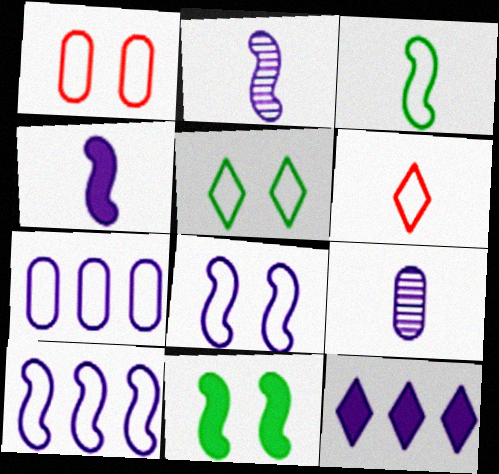[[1, 5, 8], 
[8, 9, 12]]